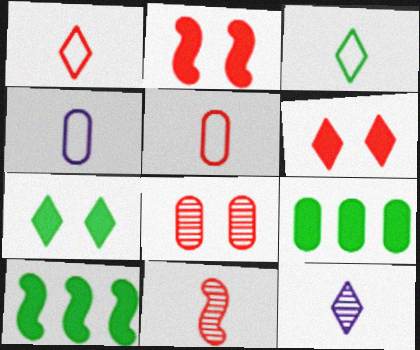[[4, 8, 9]]